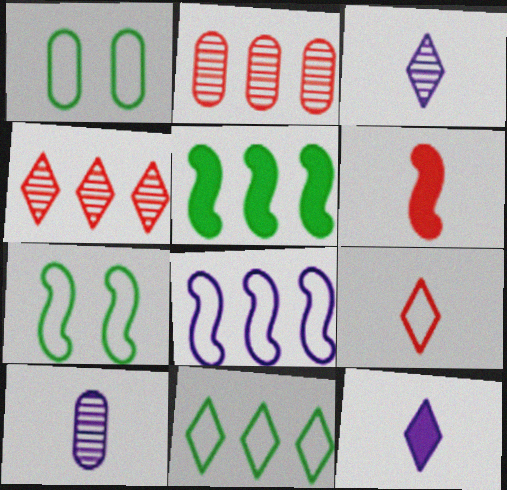[[1, 8, 9], 
[2, 7, 12]]